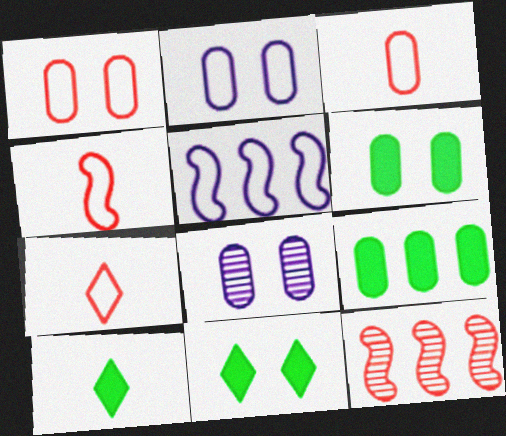[[1, 6, 8], 
[2, 10, 12], 
[3, 4, 7], 
[3, 8, 9]]